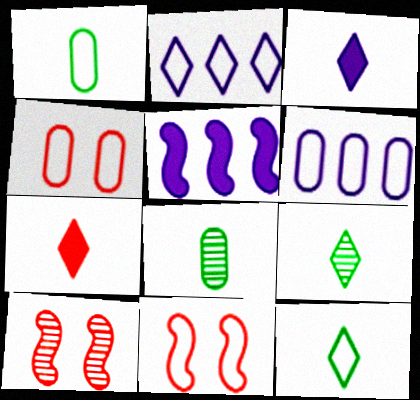[[1, 2, 11], 
[1, 4, 6], 
[4, 5, 9], 
[6, 11, 12]]